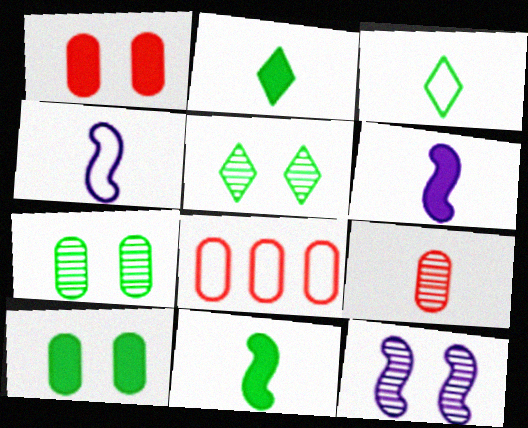[[1, 8, 9], 
[2, 4, 9], 
[2, 8, 12], 
[3, 6, 9], 
[5, 6, 8]]